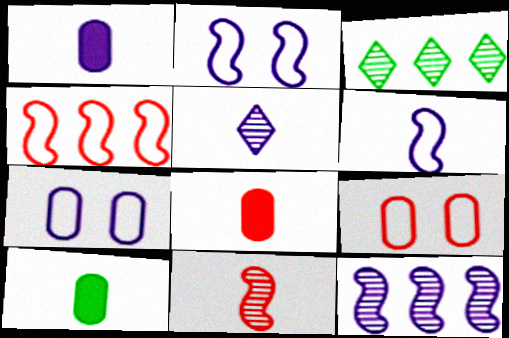[[1, 5, 6], 
[1, 8, 10], 
[2, 3, 8]]